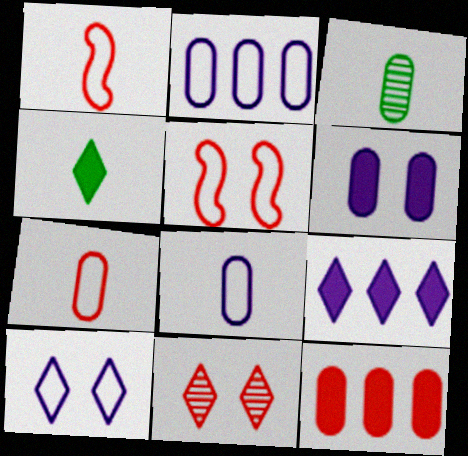[[1, 11, 12], 
[3, 5, 9]]